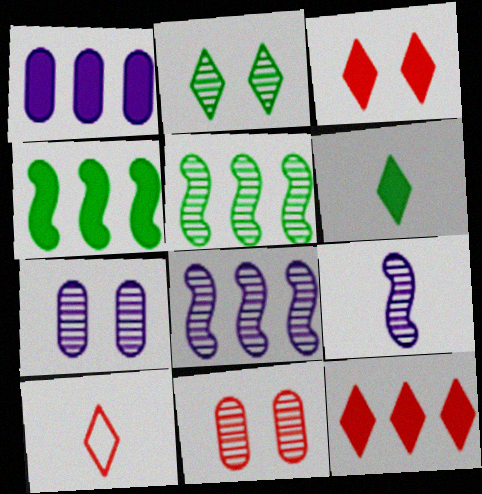[[1, 4, 12], 
[4, 7, 10]]